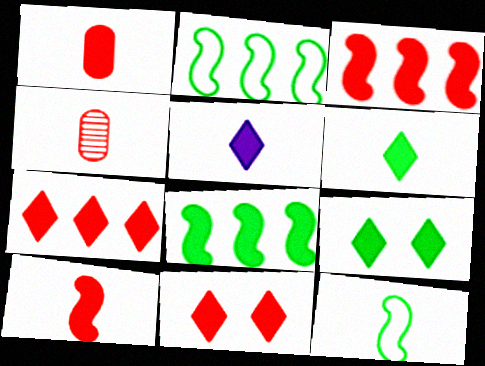[[1, 3, 11], 
[4, 5, 12], 
[5, 7, 9]]